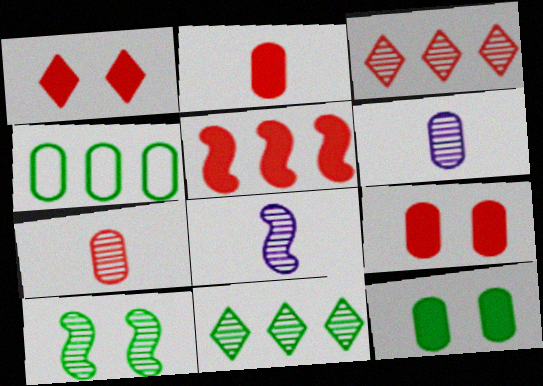[[1, 2, 5], 
[1, 4, 8], 
[3, 6, 10], 
[4, 6, 9]]